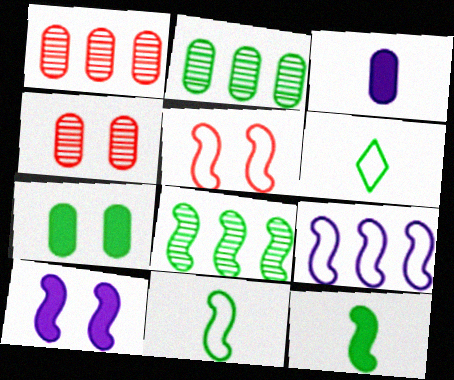[[1, 6, 10], 
[5, 9, 11], 
[6, 7, 8]]